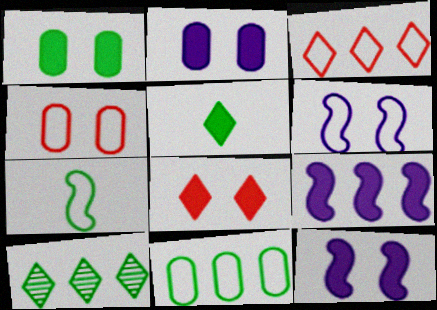[[1, 7, 10], 
[1, 8, 12]]